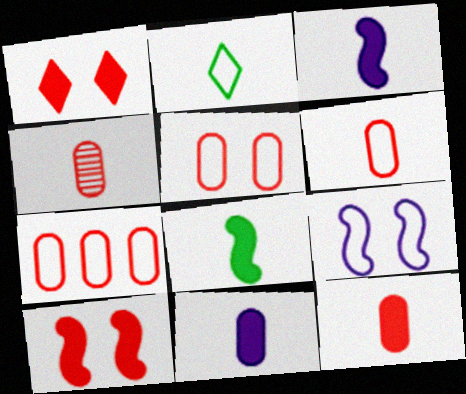[[2, 3, 4], 
[2, 7, 9], 
[4, 6, 12], 
[5, 6, 7]]